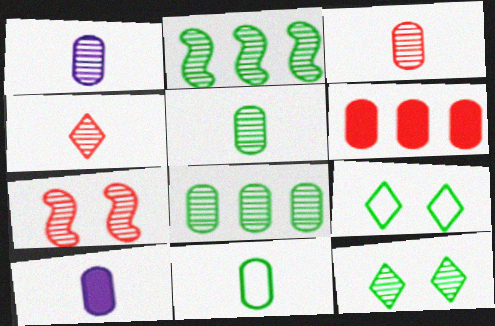[[1, 3, 5], 
[2, 5, 12], 
[3, 10, 11]]